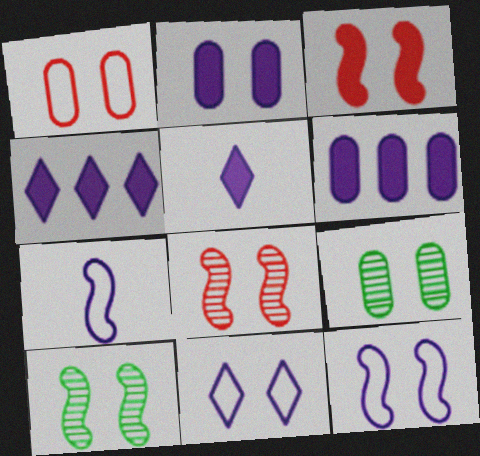[[1, 2, 9], 
[3, 9, 11], 
[3, 10, 12]]